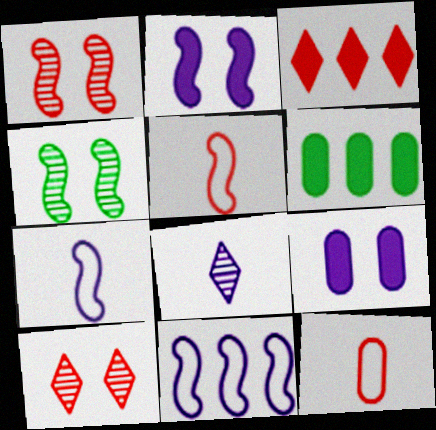[[1, 3, 12], 
[6, 7, 10], 
[8, 9, 11]]